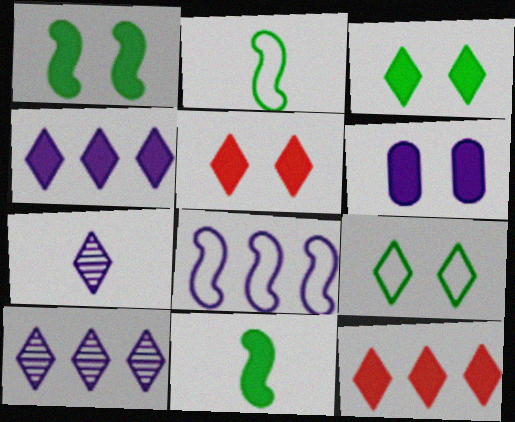[[1, 5, 6], 
[6, 7, 8], 
[6, 11, 12], 
[7, 9, 12]]